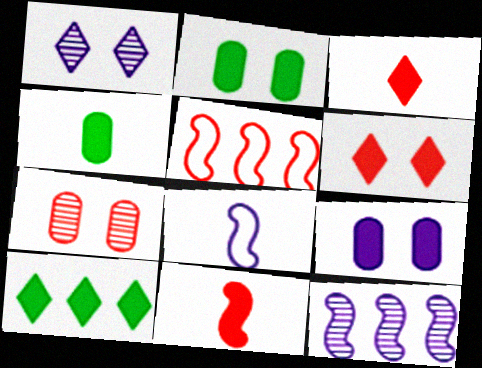[[1, 4, 5], 
[3, 5, 7], 
[7, 8, 10], 
[9, 10, 11]]